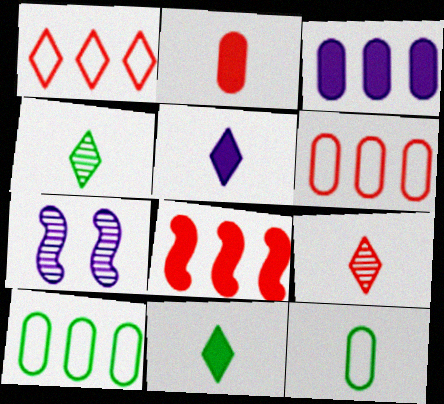[[6, 7, 11]]